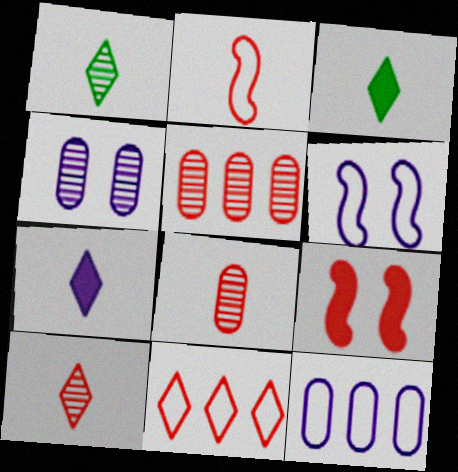[[1, 9, 12], 
[3, 5, 6], 
[8, 9, 11]]